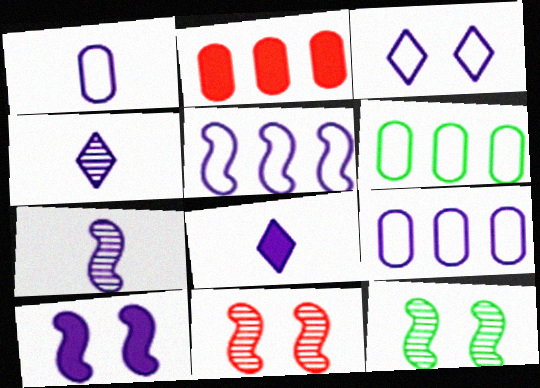[[1, 3, 5], 
[1, 7, 8], 
[4, 9, 10], 
[5, 7, 10], 
[6, 8, 11]]